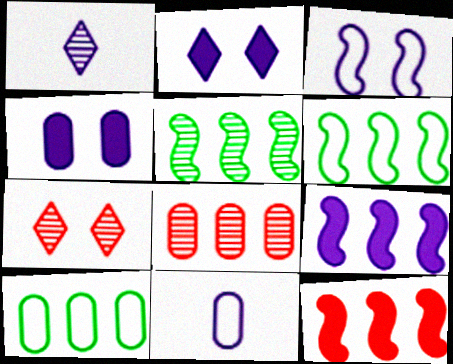[]